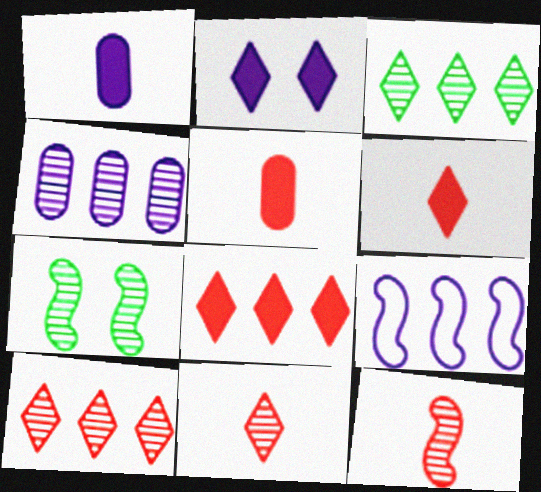[[4, 7, 11]]